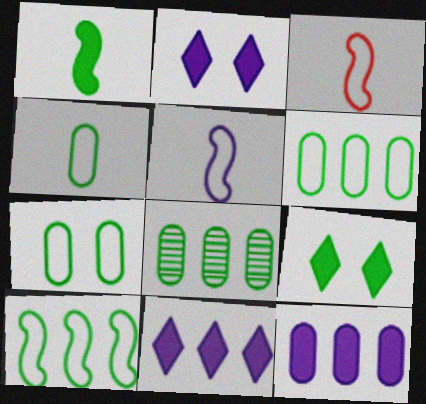[[2, 3, 8], 
[4, 6, 7]]